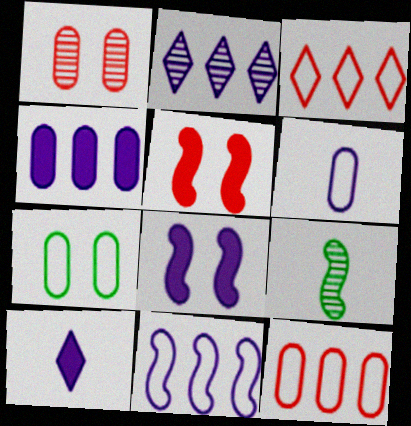[[1, 2, 9], 
[2, 4, 11], 
[2, 6, 8], 
[4, 8, 10], 
[5, 9, 11], 
[6, 7, 12]]